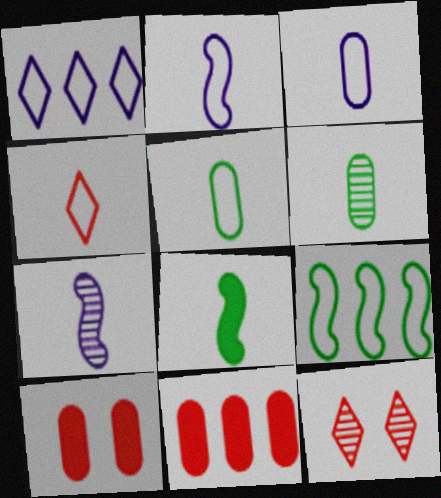[[2, 4, 5]]